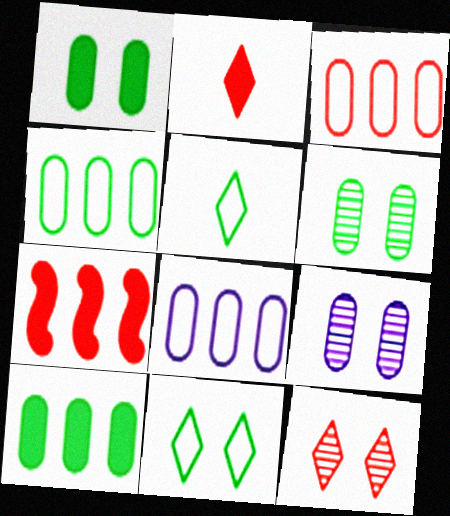[[3, 4, 8], 
[5, 7, 9]]